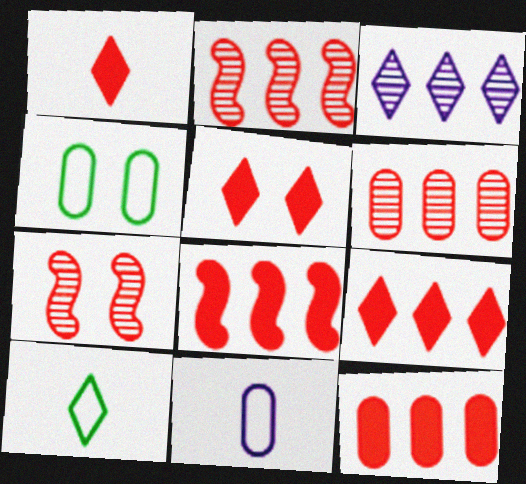[[1, 5, 9], 
[3, 5, 10], 
[8, 9, 12]]